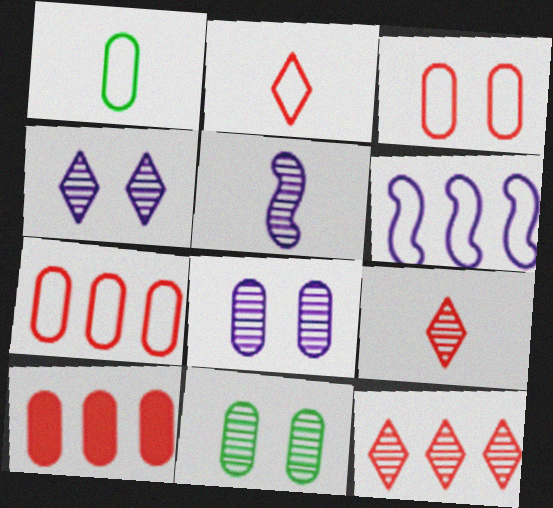[[1, 8, 10], 
[5, 11, 12]]